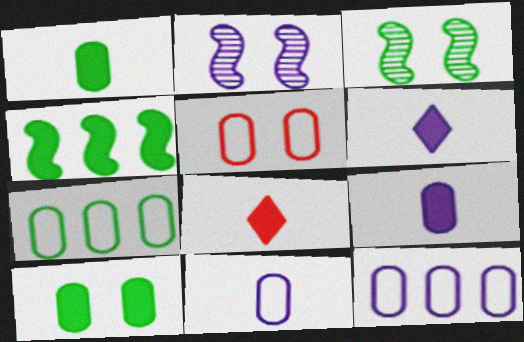[[2, 6, 12], 
[2, 7, 8], 
[3, 8, 12], 
[5, 7, 11]]